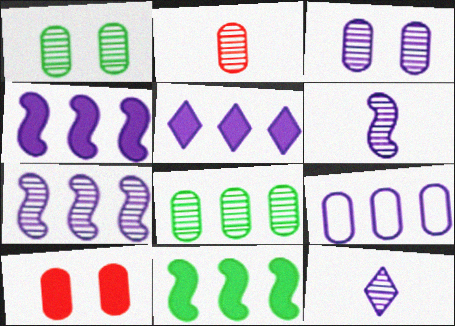[[2, 3, 8], 
[3, 7, 12], 
[5, 7, 9]]